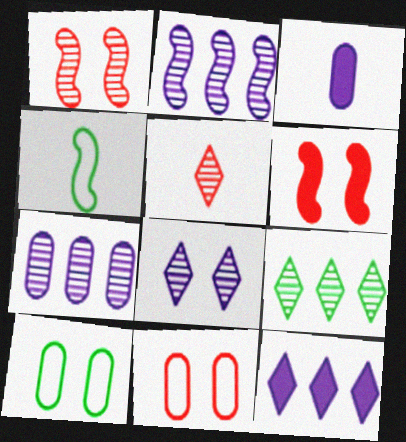[[2, 4, 6], 
[3, 4, 5], 
[5, 8, 9], 
[6, 8, 10]]